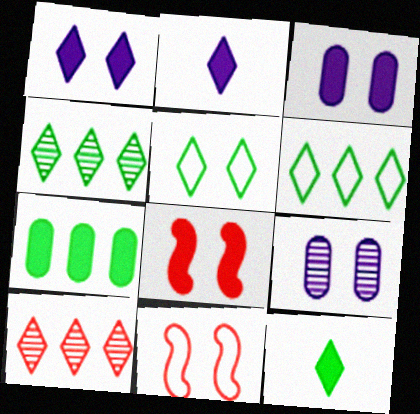[[2, 5, 10], 
[2, 7, 8], 
[4, 5, 12], 
[5, 8, 9]]